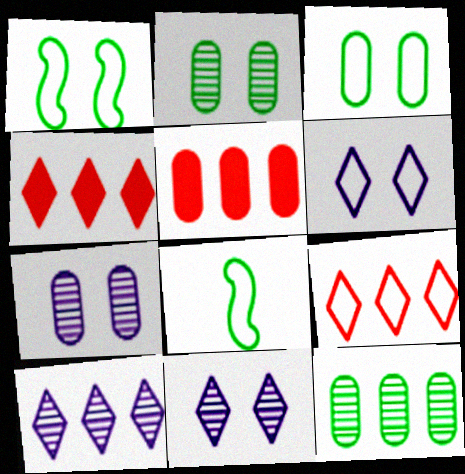[[4, 7, 8], 
[5, 8, 11]]